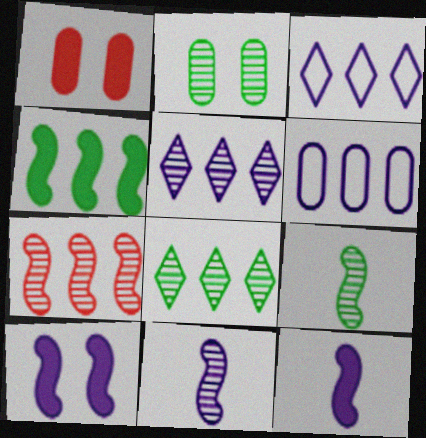[[1, 3, 9], 
[2, 8, 9]]